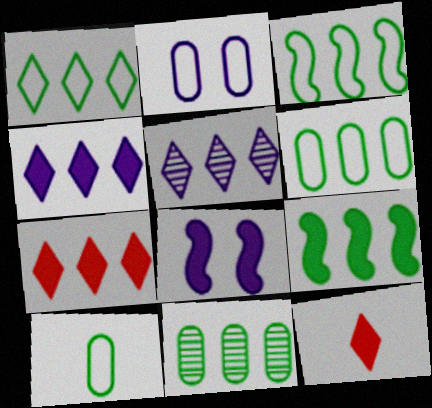[[1, 3, 6], 
[1, 5, 7], 
[1, 9, 11]]